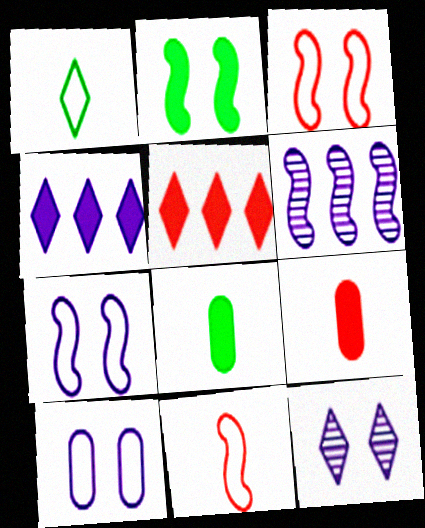[[1, 5, 12], 
[2, 4, 9], 
[2, 6, 11]]